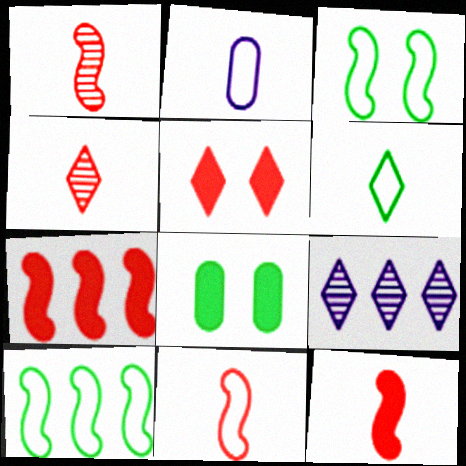[[1, 11, 12], 
[2, 6, 11], 
[5, 6, 9], 
[8, 9, 11]]